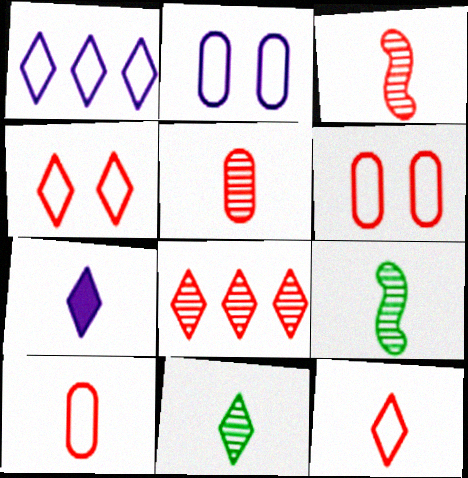[[7, 9, 10], 
[7, 11, 12]]